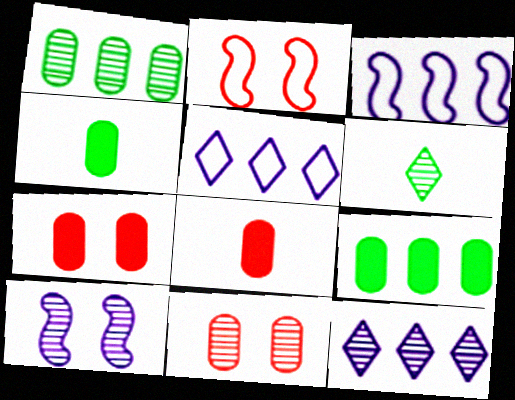[[2, 4, 12], 
[3, 6, 7]]